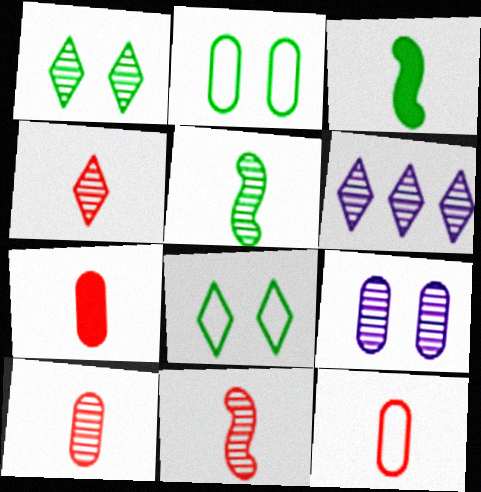[[1, 4, 6], 
[4, 10, 11], 
[7, 10, 12]]